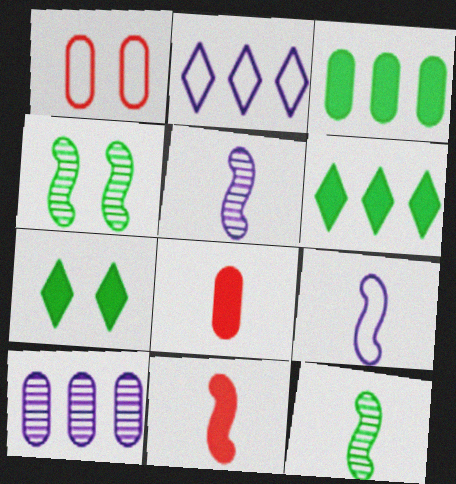[[1, 5, 6], 
[2, 4, 8], 
[9, 11, 12]]